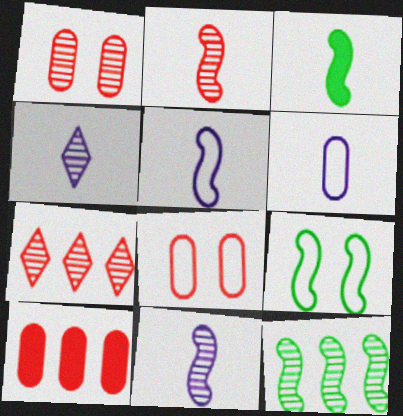[[1, 2, 7], 
[1, 4, 12], 
[2, 3, 5], 
[3, 9, 12], 
[4, 9, 10]]